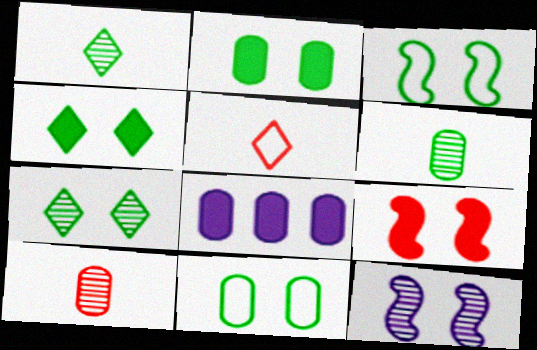[[2, 3, 7], 
[3, 9, 12], 
[8, 10, 11]]